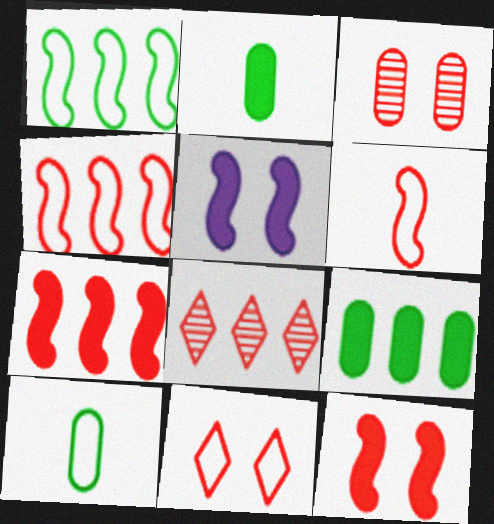[[3, 11, 12], 
[5, 8, 10]]